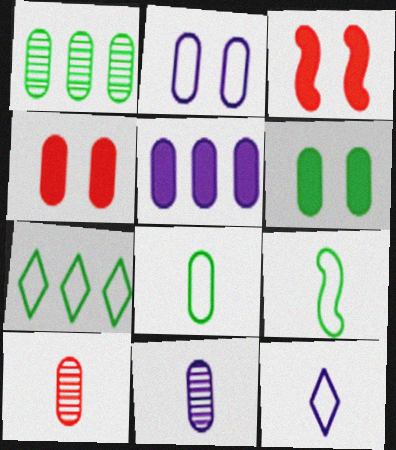[[1, 3, 12], 
[1, 6, 8], 
[2, 5, 11], 
[3, 7, 11]]